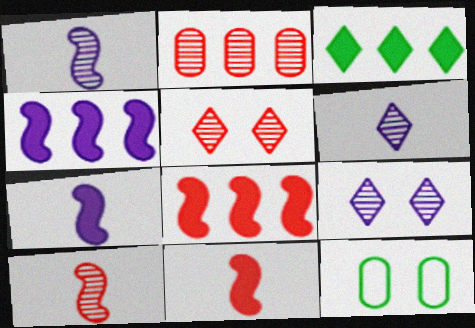[[2, 5, 10], 
[6, 8, 12]]